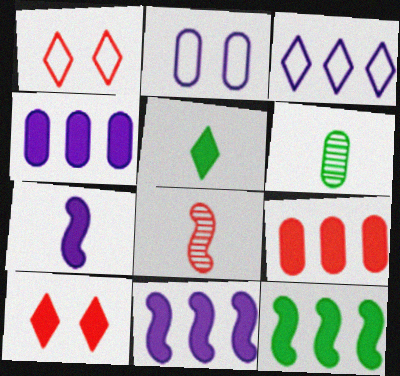[[1, 6, 11], 
[1, 8, 9], 
[2, 6, 9]]